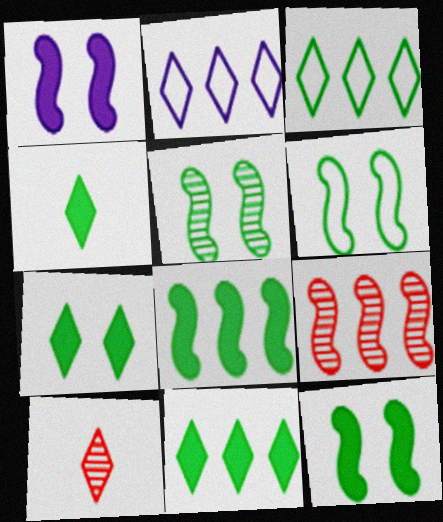[[2, 7, 10], 
[4, 7, 11], 
[5, 6, 12]]